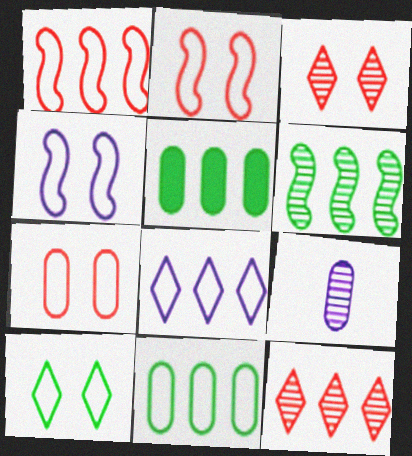[[1, 8, 11], 
[3, 6, 9], 
[4, 7, 10], 
[5, 7, 9]]